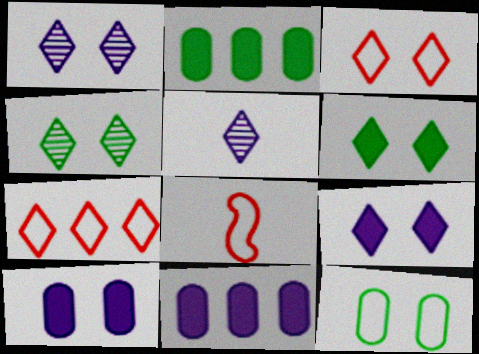[[1, 2, 8], 
[1, 3, 6], 
[3, 4, 9], 
[4, 8, 11], 
[5, 6, 7]]